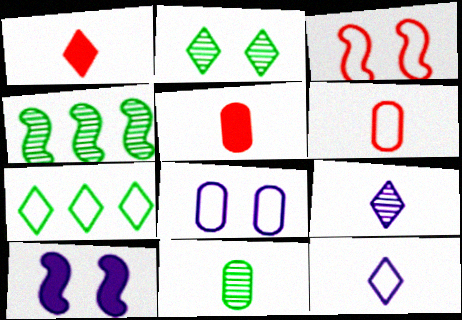[[1, 4, 8], 
[2, 4, 11]]